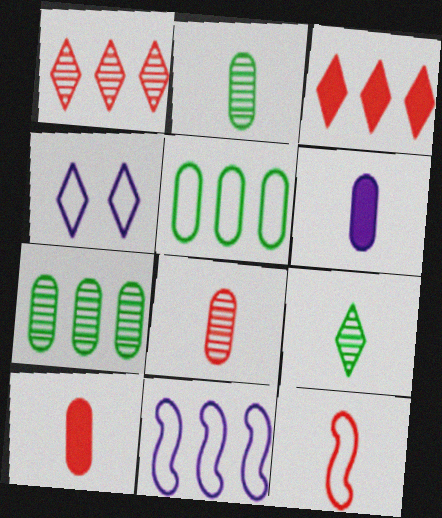[[3, 4, 9], 
[3, 7, 11], 
[4, 5, 12], 
[6, 9, 12]]